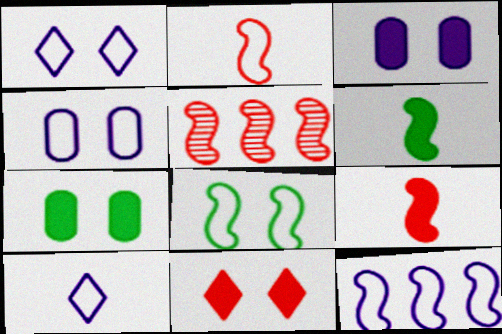[[2, 8, 12], 
[4, 10, 12], 
[5, 7, 10]]